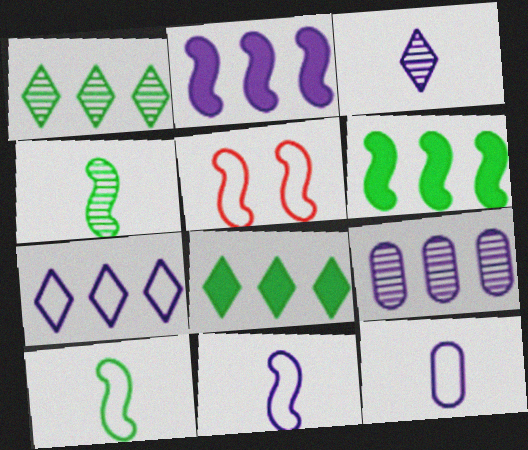[[2, 4, 5], 
[2, 7, 9]]